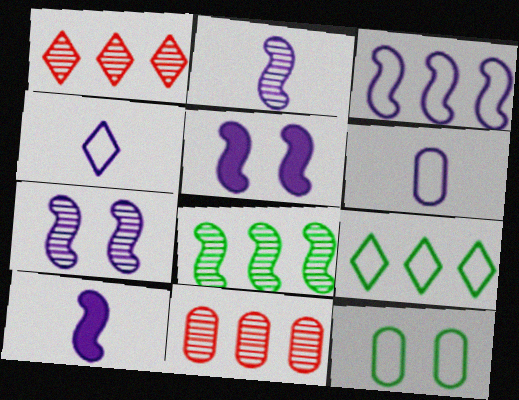[[1, 10, 12], 
[2, 3, 5], 
[3, 7, 10]]